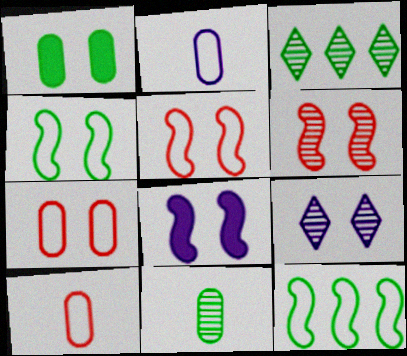[[1, 5, 9], 
[3, 8, 10], 
[4, 6, 8]]